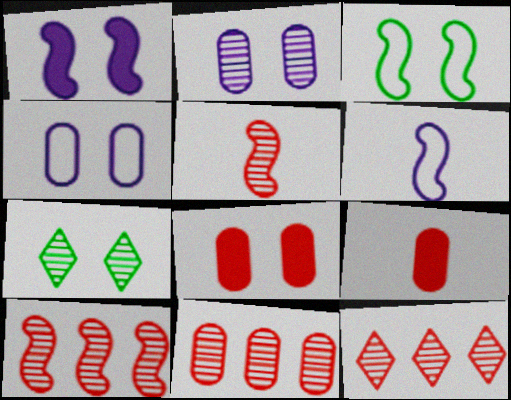[[10, 11, 12]]